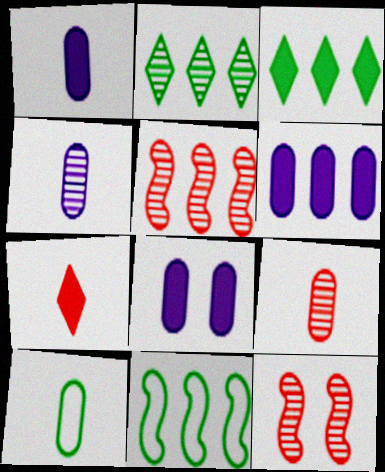[[1, 6, 8], 
[1, 9, 10], 
[2, 4, 12]]